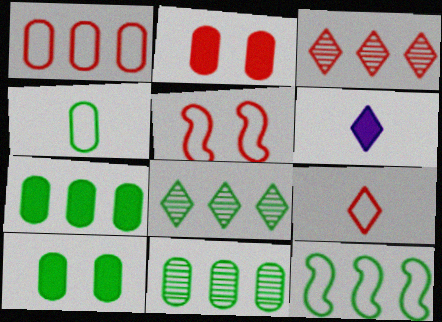[[1, 5, 9], 
[4, 10, 11], 
[5, 6, 11], 
[7, 8, 12]]